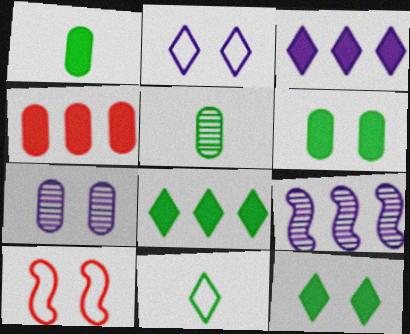[[3, 5, 10], 
[7, 10, 12]]